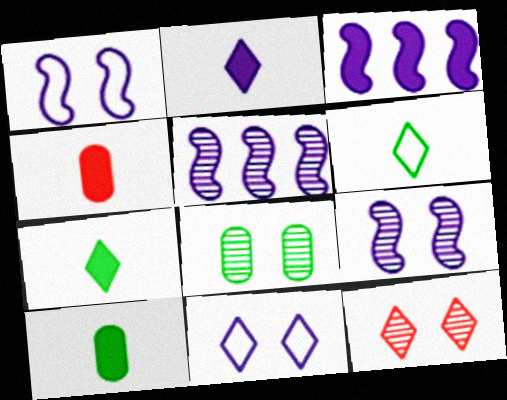[[8, 9, 12]]